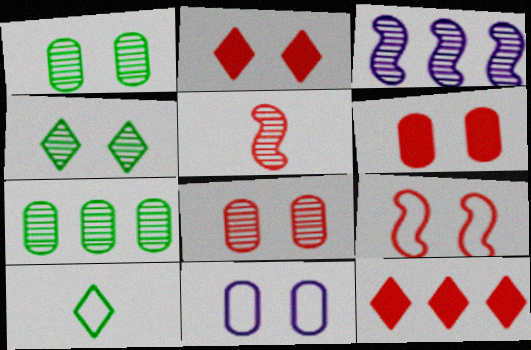[[1, 6, 11], 
[2, 8, 9], 
[3, 6, 10]]